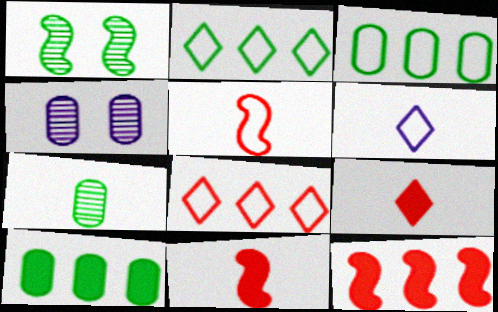[[2, 4, 11], 
[6, 7, 11]]